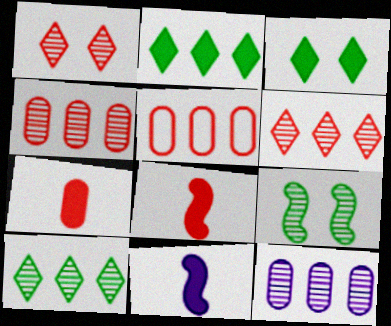[[1, 5, 8]]